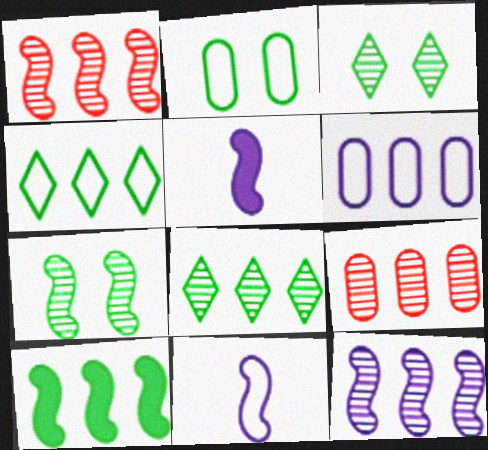[[8, 9, 12]]